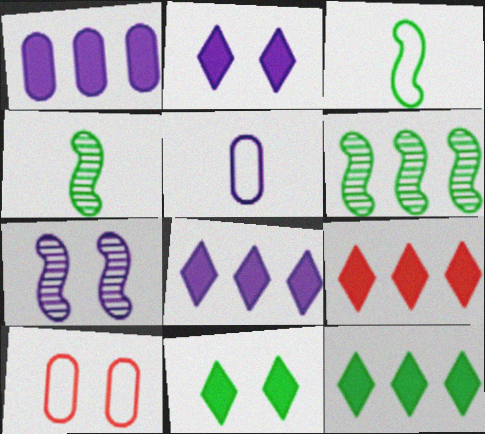[[4, 8, 10], 
[5, 7, 8], 
[7, 10, 11], 
[8, 9, 12]]